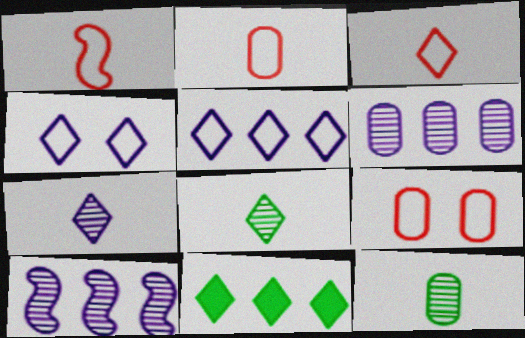[[1, 2, 3]]